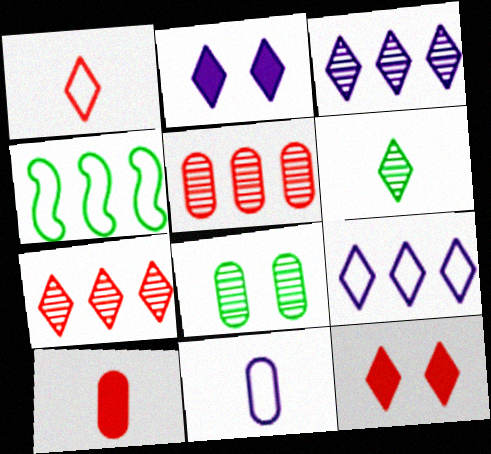[[1, 7, 12], 
[6, 9, 12]]